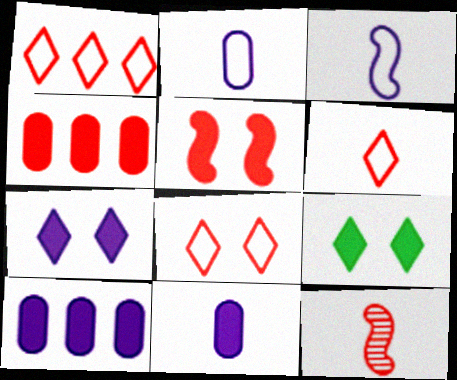[[1, 6, 8], 
[4, 8, 12]]